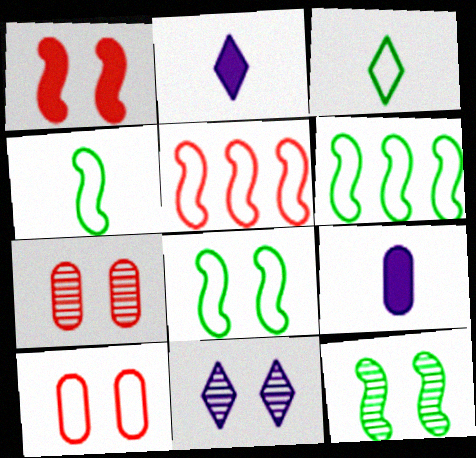[[2, 6, 7], 
[4, 6, 8], 
[7, 11, 12]]